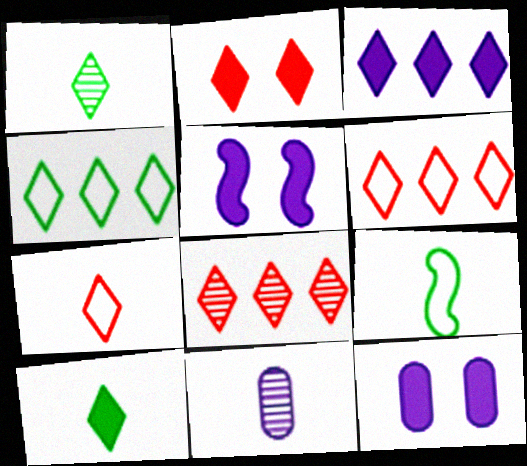[[2, 3, 10], 
[2, 7, 8], 
[3, 4, 8], 
[8, 9, 12]]